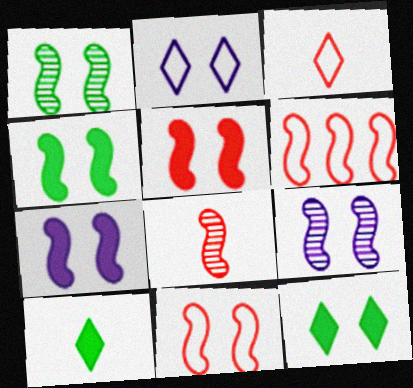[[1, 7, 11], 
[4, 5, 7], 
[4, 9, 11], 
[5, 6, 8]]